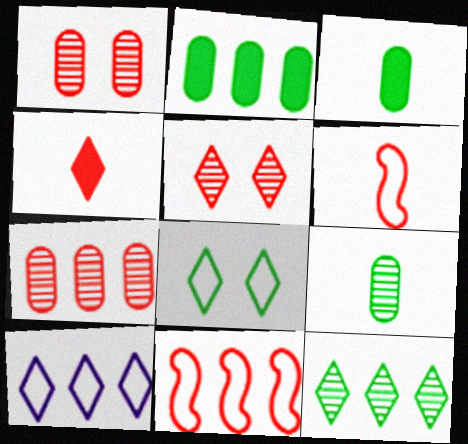[[1, 4, 11]]